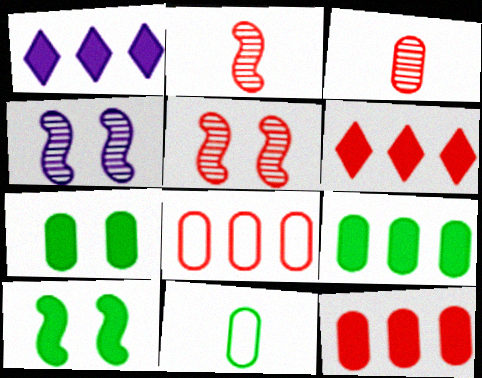[[1, 5, 11], 
[4, 6, 11]]